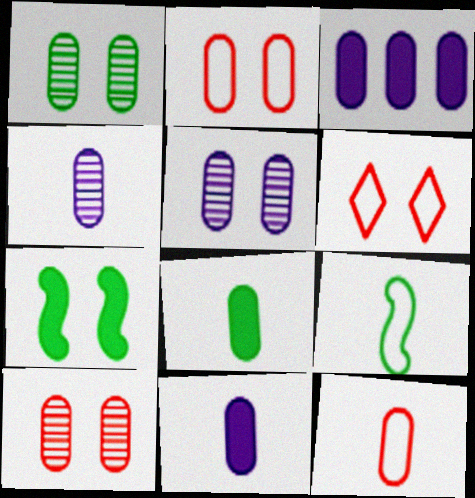[[1, 3, 12], 
[1, 5, 10], 
[4, 8, 12], 
[5, 6, 7]]